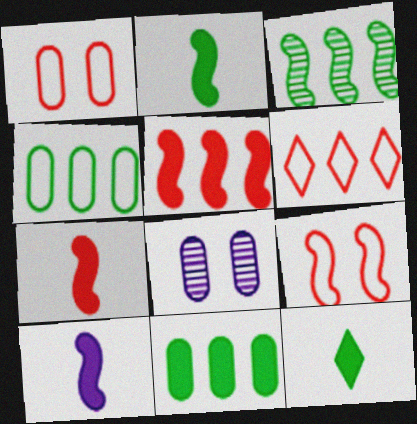[[2, 6, 8], 
[2, 7, 10], 
[3, 9, 10]]